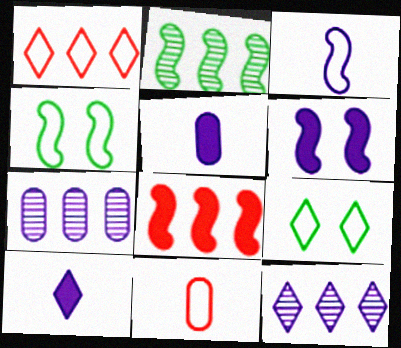[]